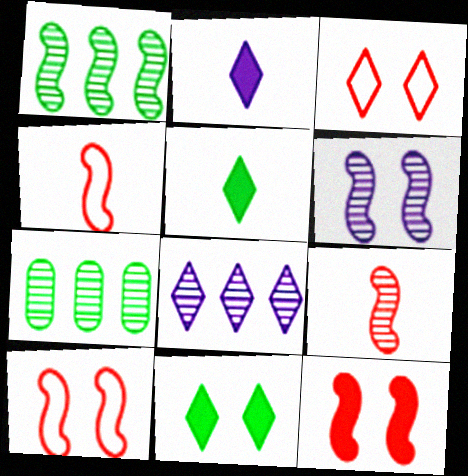[[1, 6, 9], 
[2, 7, 10], 
[3, 5, 8]]